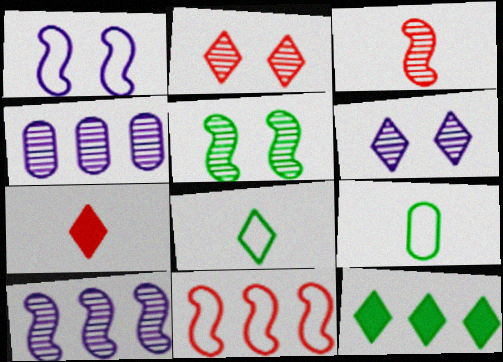[[3, 5, 10], 
[4, 11, 12], 
[5, 9, 12]]